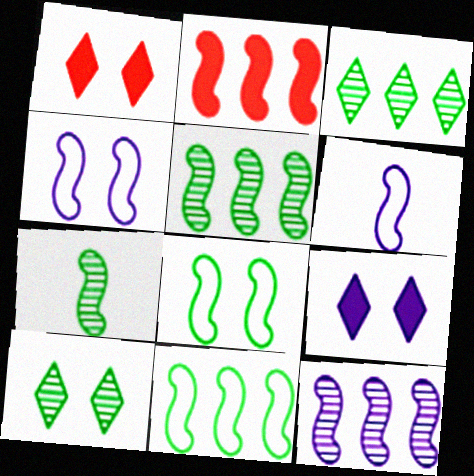[[2, 4, 7], 
[2, 11, 12]]